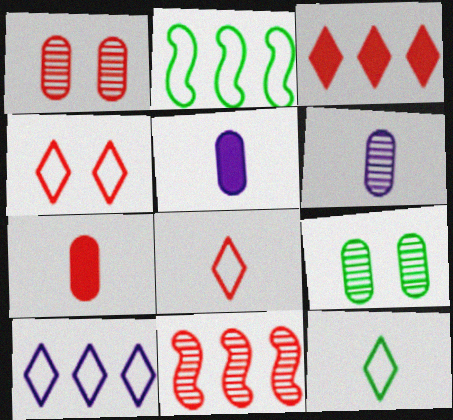[[4, 7, 11], 
[4, 10, 12]]